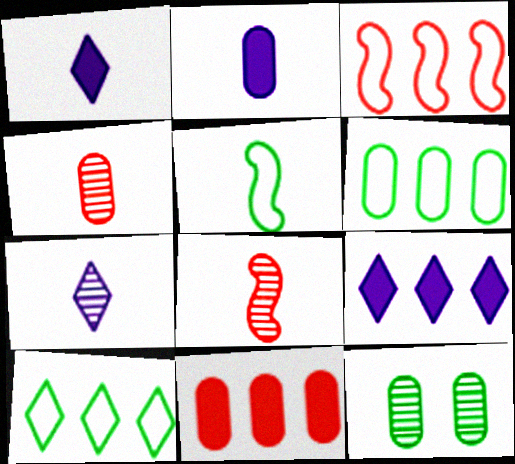[[1, 3, 12], 
[1, 4, 5]]